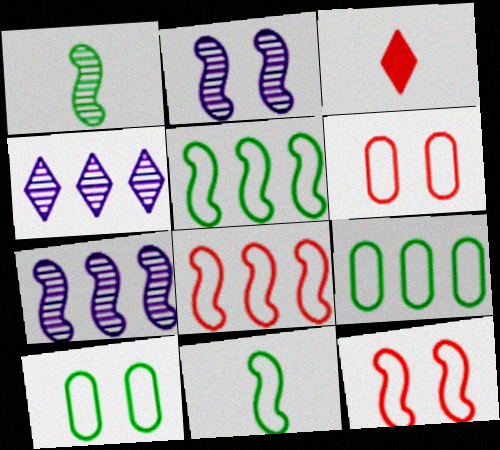[[2, 3, 9], 
[3, 7, 10]]